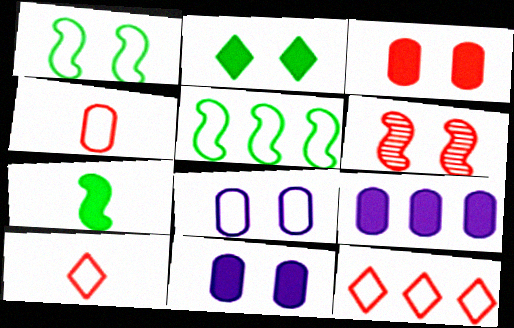[[2, 6, 8], 
[5, 8, 10]]